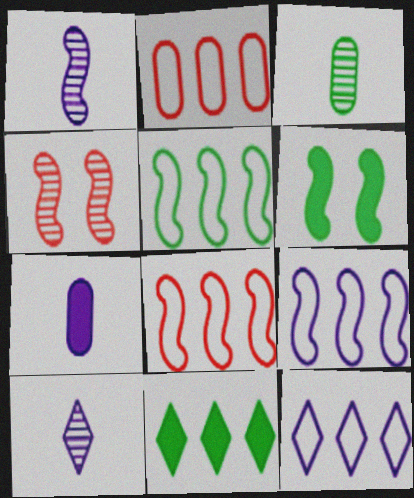[[1, 6, 8], 
[2, 5, 12], 
[2, 6, 10], 
[5, 8, 9]]